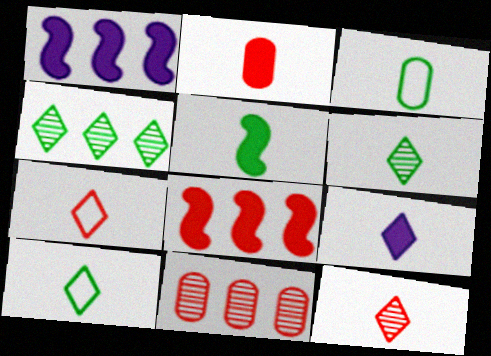[[2, 5, 9], 
[3, 5, 6], 
[6, 7, 9], 
[9, 10, 12]]